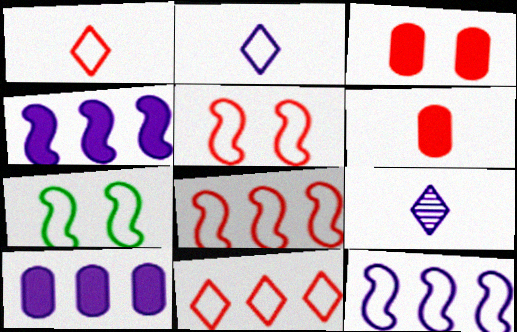[]